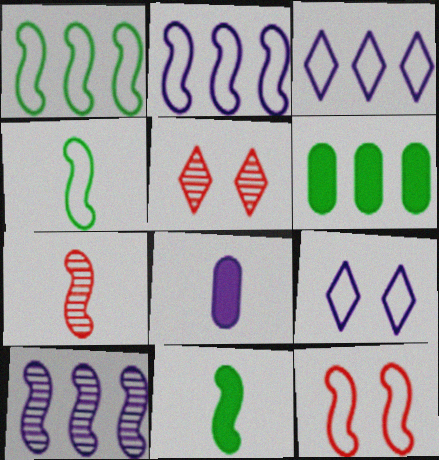[[1, 5, 8], 
[2, 4, 12], 
[6, 7, 9], 
[8, 9, 10], 
[10, 11, 12]]